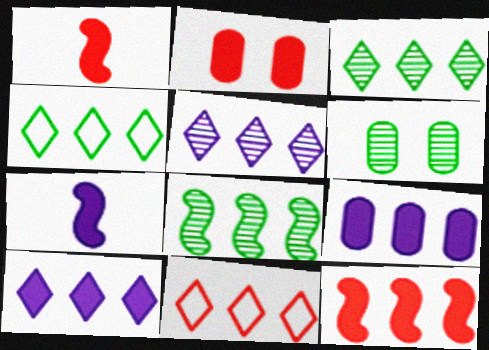[[3, 10, 11], 
[6, 7, 11], 
[8, 9, 11]]